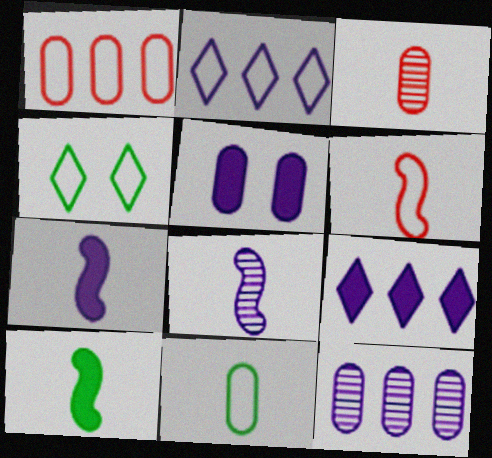[[2, 5, 8], 
[5, 7, 9], 
[6, 8, 10]]